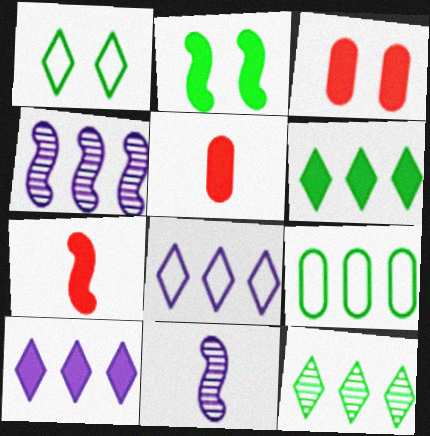[[1, 4, 5], 
[2, 5, 10]]